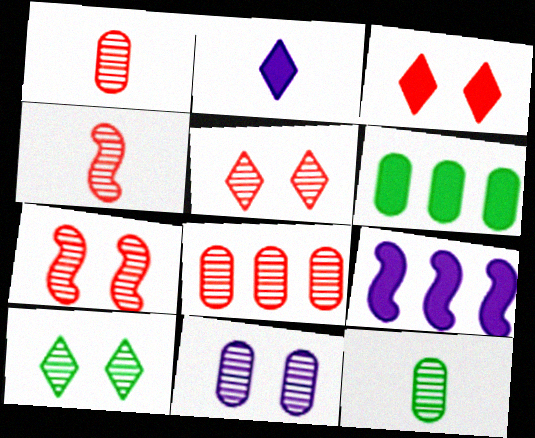[[4, 5, 8], 
[7, 10, 11], 
[8, 11, 12]]